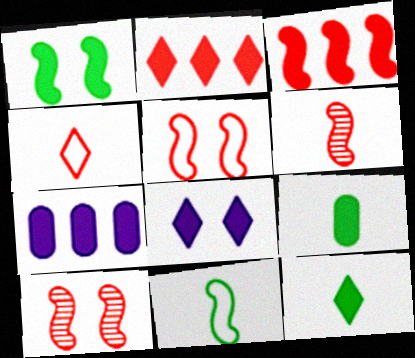[[2, 8, 12], 
[3, 5, 6], 
[3, 8, 9]]